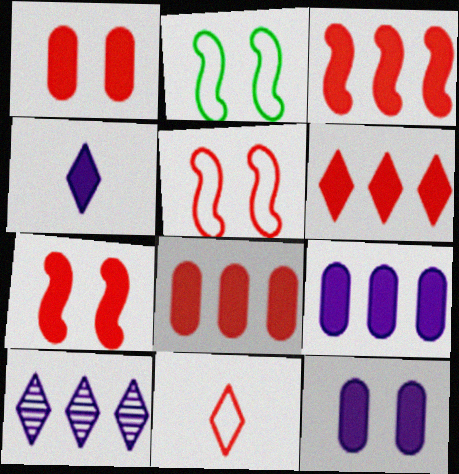[[3, 6, 8]]